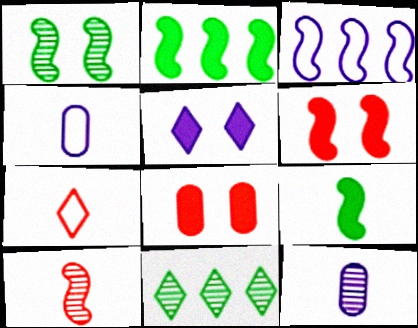[[3, 5, 12], 
[4, 6, 11], 
[5, 7, 11], 
[7, 9, 12]]